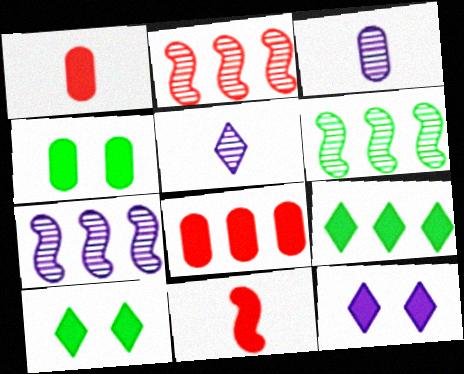[[2, 6, 7]]